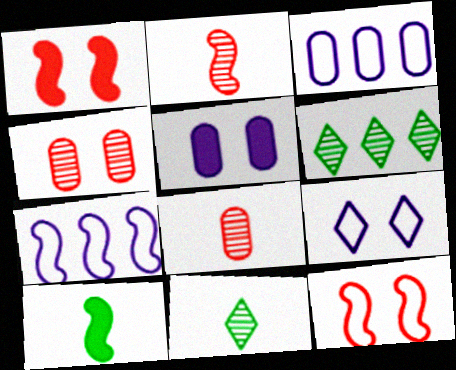[[1, 3, 11]]